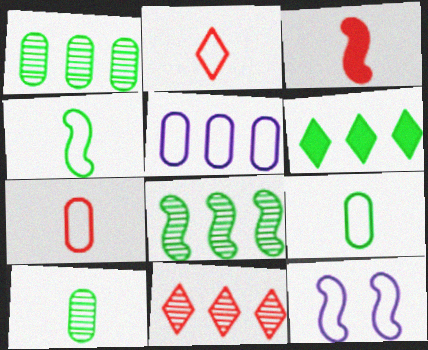[[3, 8, 12]]